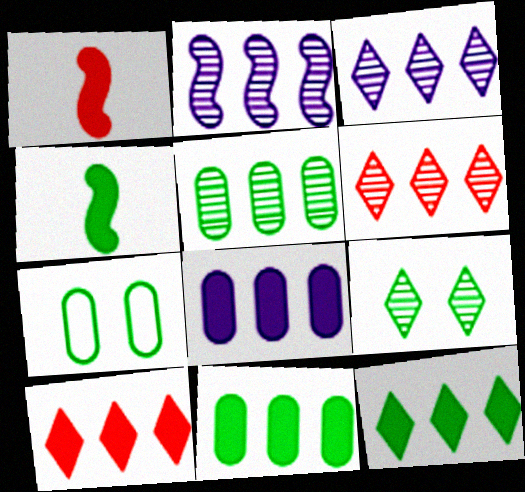[[1, 3, 7], 
[2, 5, 6]]